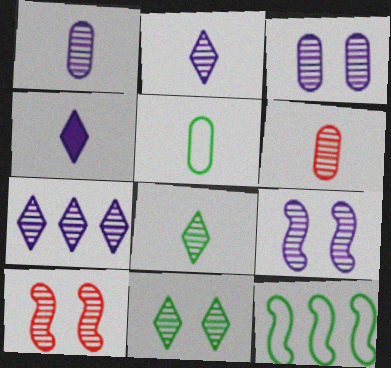[[1, 7, 9], 
[3, 10, 11]]